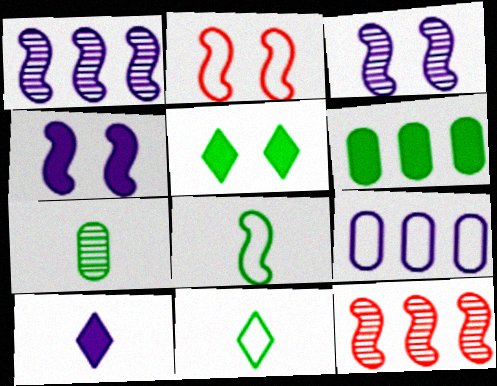[[2, 9, 11], 
[3, 9, 10], 
[4, 8, 12]]